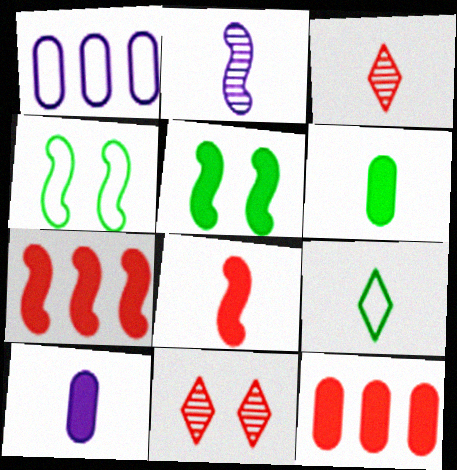[[1, 3, 5], 
[2, 4, 7]]